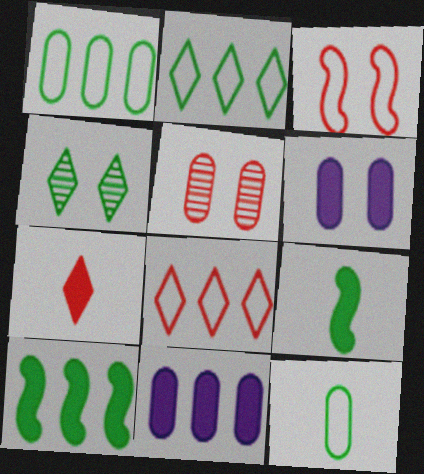[[1, 4, 9], 
[3, 4, 6], 
[4, 10, 12], 
[5, 11, 12], 
[6, 7, 10]]